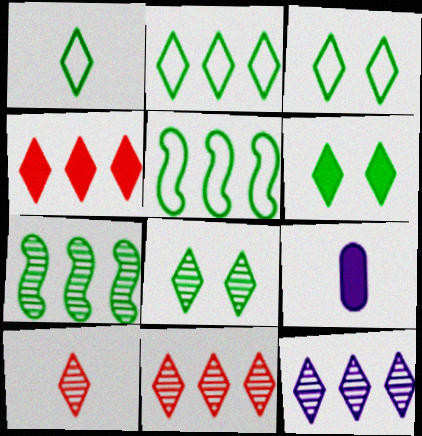[[1, 2, 3], 
[2, 4, 12], 
[3, 6, 8], 
[8, 10, 12]]